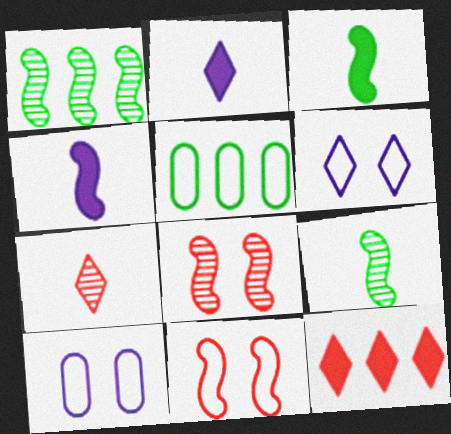[[1, 4, 11], 
[2, 5, 8], 
[9, 10, 12]]